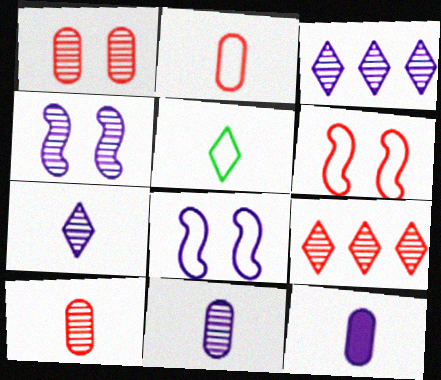[[3, 4, 11], 
[3, 8, 12]]